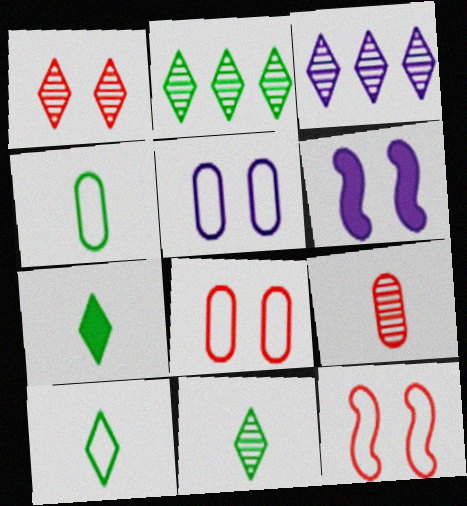[[1, 3, 11], 
[7, 10, 11]]